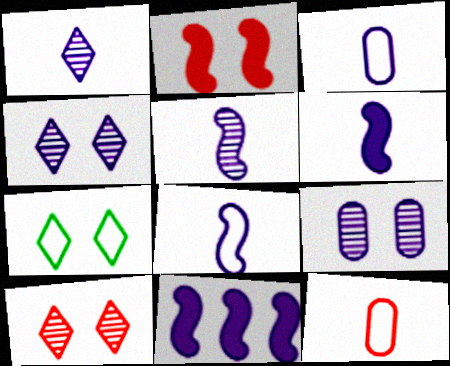[[1, 3, 6], 
[2, 7, 9], 
[3, 4, 11], 
[5, 6, 8]]